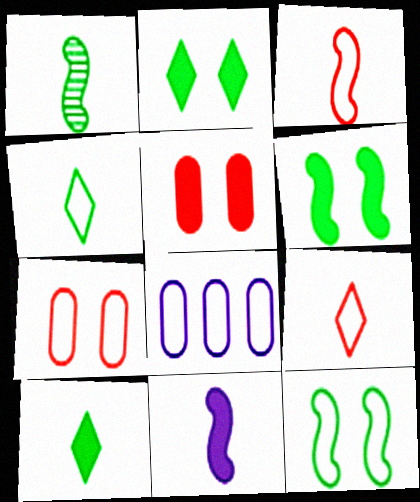[[1, 3, 11], 
[8, 9, 12]]